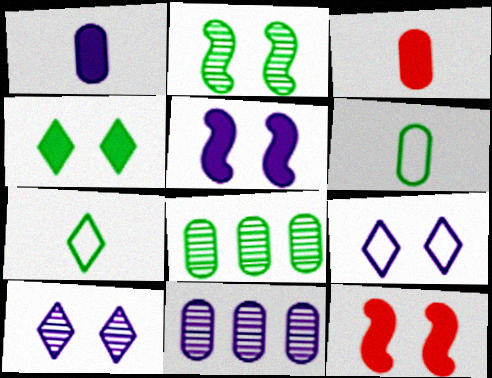[[7, 11, 12]]